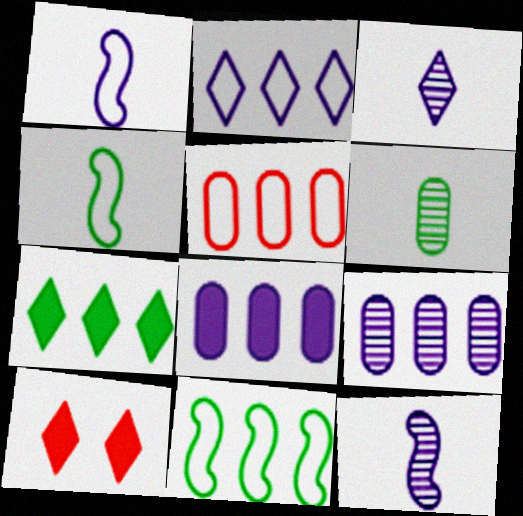[[2, 5, 11], 
[4, 9, 10]]